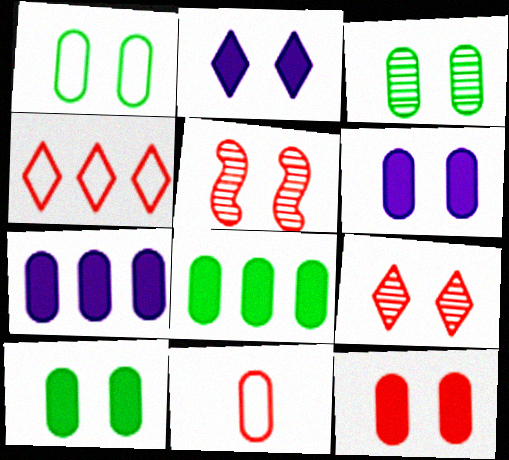[[1, 2, 5], 
[1, 3, 10], 
[3, 7, 11], 
[6, 10, 12]]